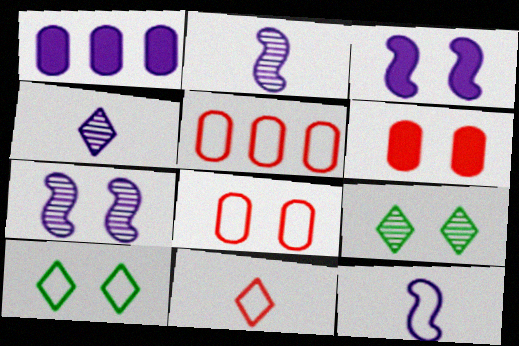[[3, 8, 9], 
[5, 10, 12], 
[6, 7, 10]]